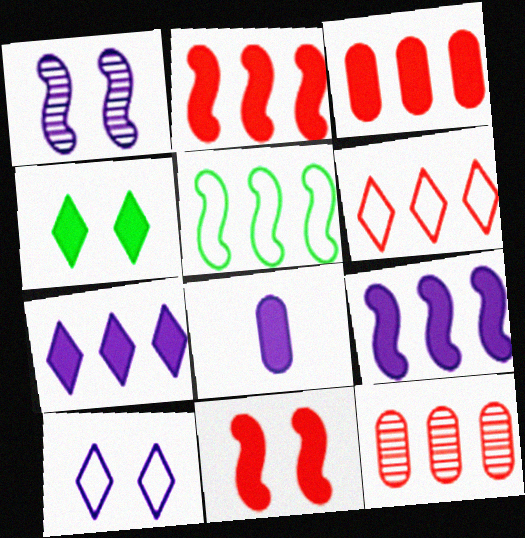[[2, 4, 8], 
[2, 6, 12], 
[5, 7, 12]]